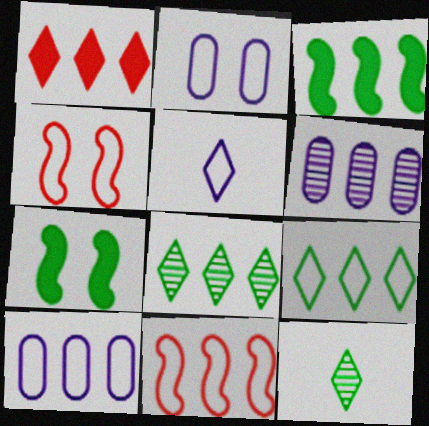[[9, 10, 11]]